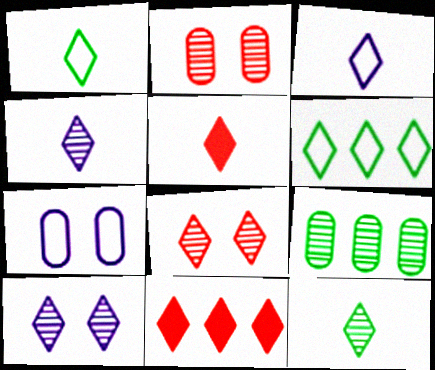[[1, 4, 5], 
[1, 10, 11], 
[3, 5, 12], 
[5, 6, 10]]